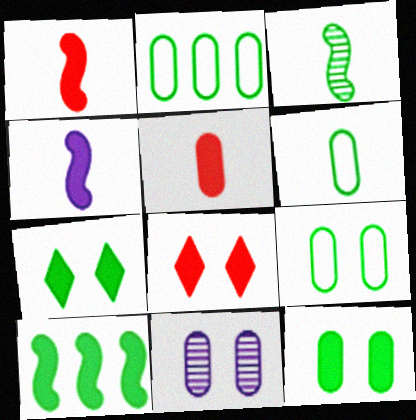[[2, 3, 7], 
[2, 5, 11], 
[2, 6, 9]]